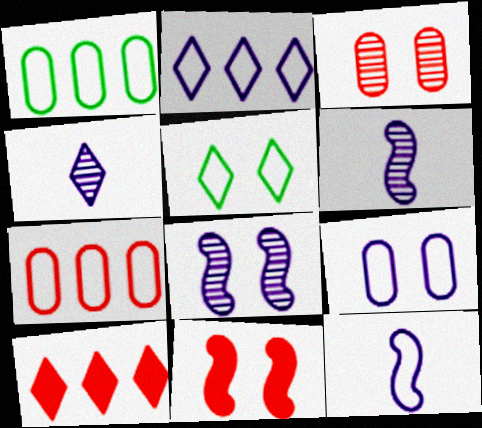[[1, 4, 11], 
[2, 9, 12], 
[4, 5, 10], 
[5, 7, 12]]